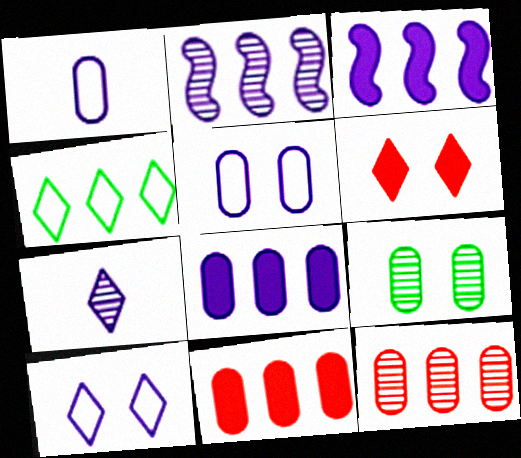[[1, 9, 11], 
[2, 4, 11], 
[3, 4, 12], 
[3, 5, 7], 
[4, 6, 7]]